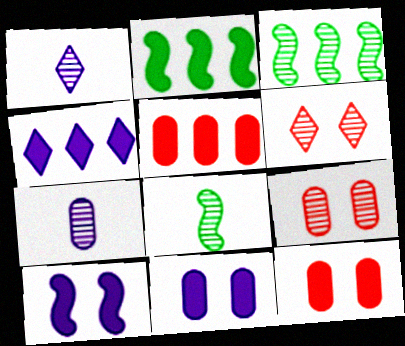[[1, 3, 9], 
[2, 4, 5], 
[3, 6, 7]]